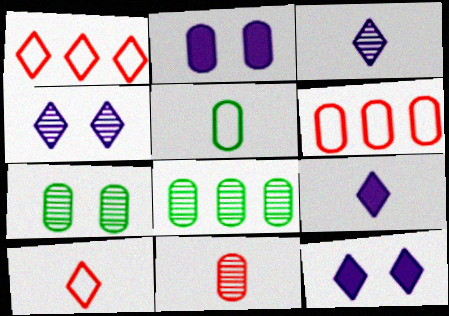[]